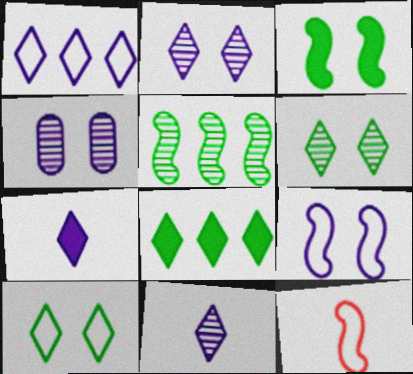[[1, 2, 7], 
[4, 8, 12]]